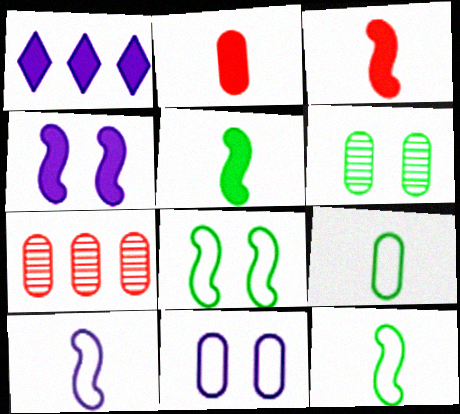[]